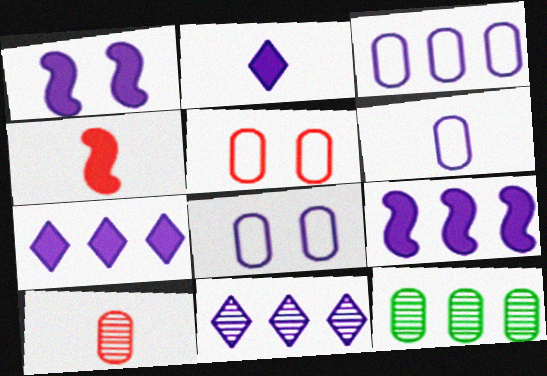[[1, 6, 11], 
[3, 6, 8], 
[3, 9, 11]]